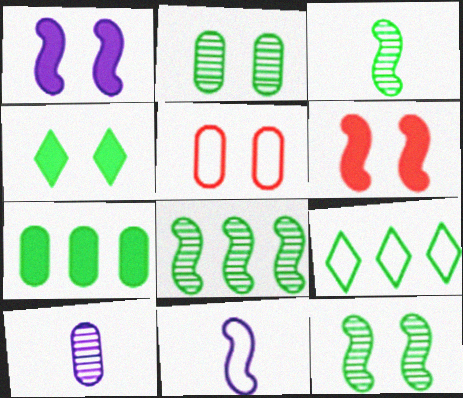[[3, 8, 12], 
[5, 7, 10], 
[5, 9, 11], 
[6, 8, 11], 
[6, 9, 10], 
[7, 8, 9]]